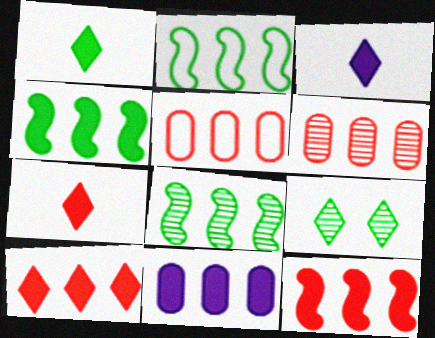[[1, 3, 7], 
[2, 4, 8], 
[4, 10, 11]]